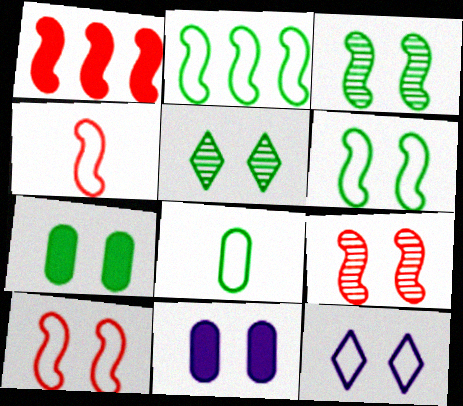[[1, 4, 9], 
[5, 6, 7], 
[5, 10, 11], 
[7, 9, 12]]